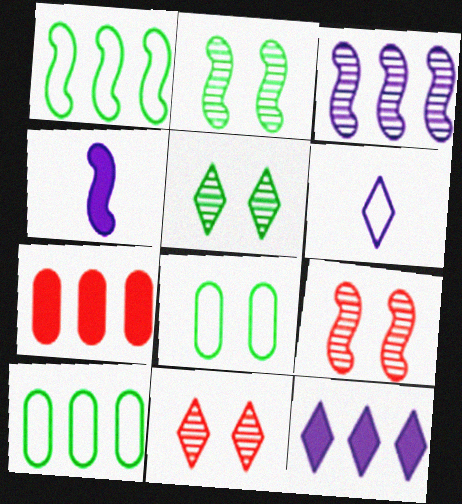[[1, 4, 9], 
[2, 6, 7], 
[4, 10, 11]]